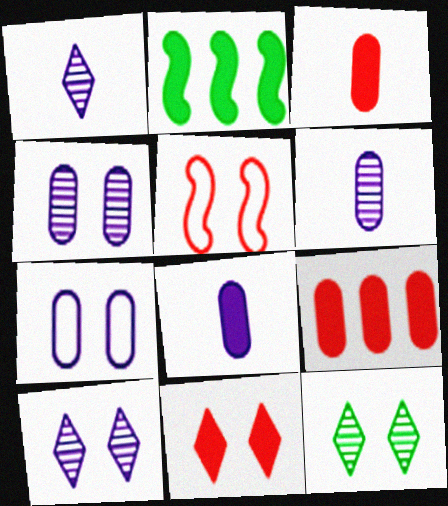[[2, 8, 11]]